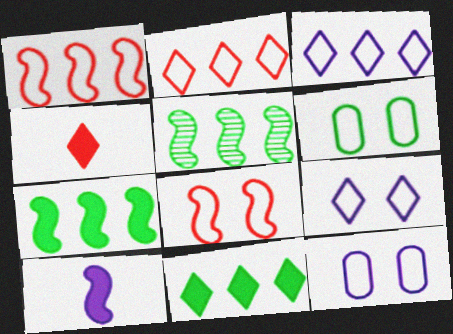[[4, 5, 12], 
[5, 8, 10], 
[6, 8, 9]]